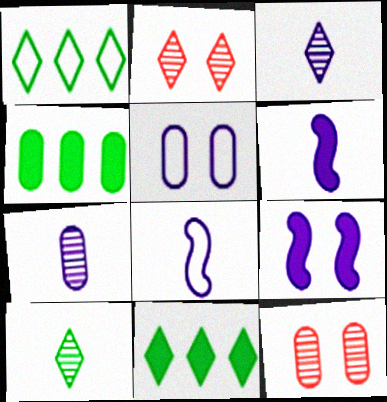[[1, 6, 12], 
[2, 4, 8], 
[8, 11, 12]]